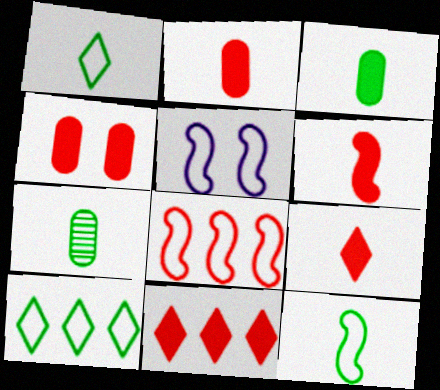[[2, 6, 9], 
[4, 6, 11], 
[5, 7, 11], 
[5, 8, 12]]